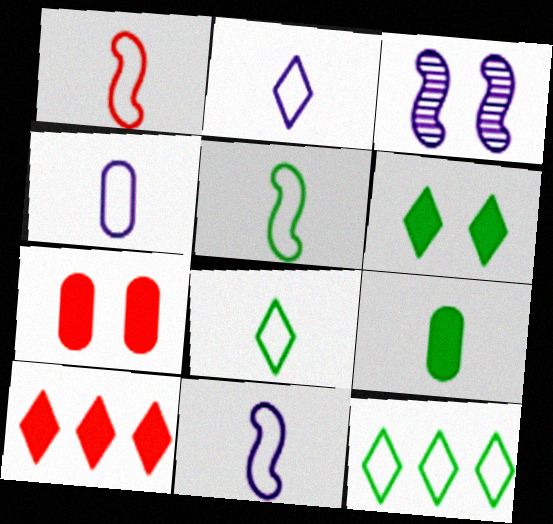[[1, 4, 8], 
[1, 5, 11], 
[2, 4, 11]]